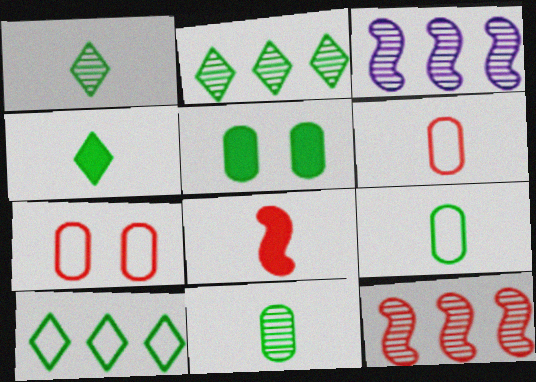[[3, 4, 7]]